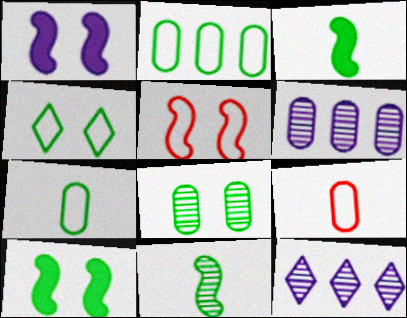[[4, 8, 10], 
[9, 10, 12]]